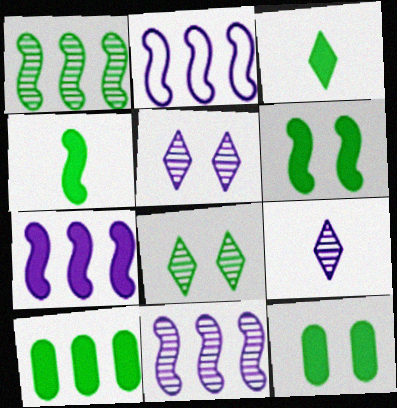[[2, 7, 11], 
[3, 6, 10]]